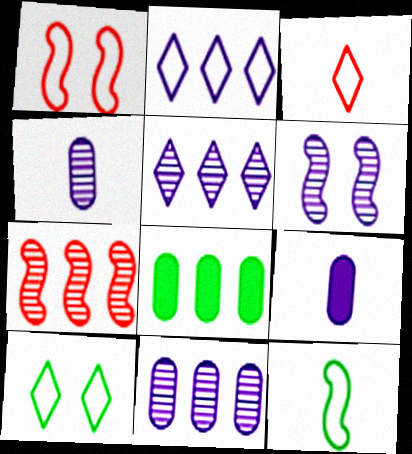[[2, 3, 10], 
[2, 6, 9], 
[2, 7, 8], 
[3, 6, 8], 
[4, 5, 6], 
[7, 9, 10]]